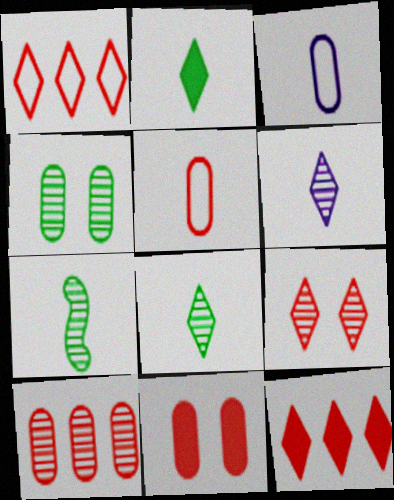[[5, 10, 11]]